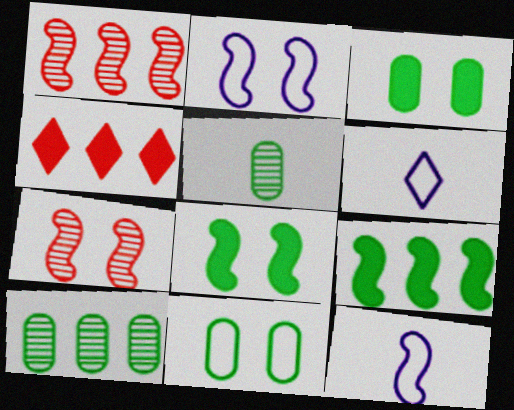[[1, 3, 6], 
[1, 8, 12], 
[2, 4, 5], 
[2, 7, 8], 
[7, 9, 12]]